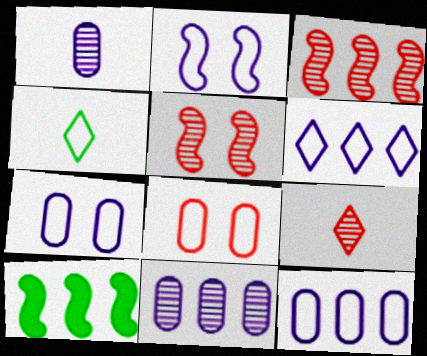[[7, 9, 10]]